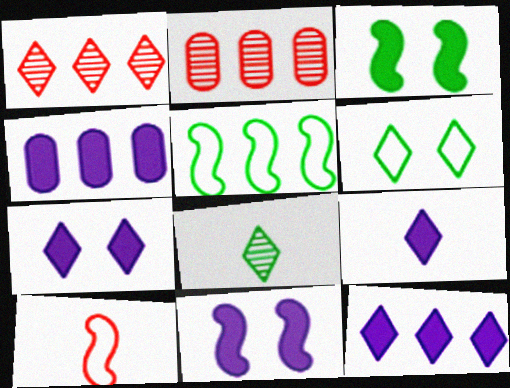[[1, 4, 5], 
[1, 6, 9], 
[2, 5, 12], 
[4, 9, 11], 
[7, 9, 12]]